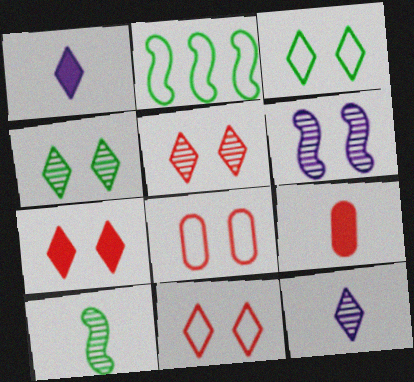[[5, 7, 11]]